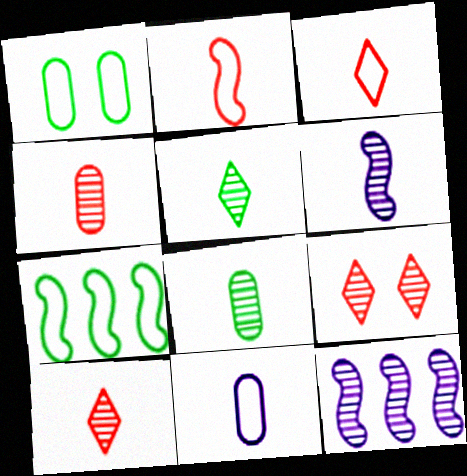[[4, 5, 6], 
[6, 8, 10], 
[8, 9, 12]]